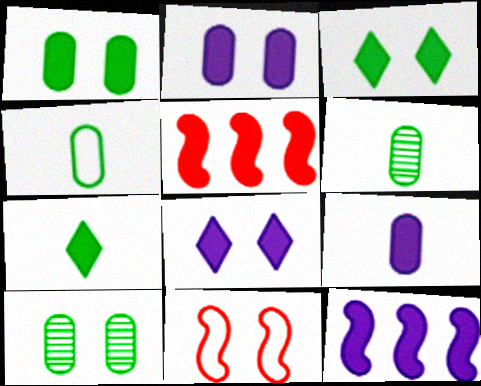[[2, 5, 7], 
[3, 5, 9], 
[8, 9, 12], 
[8, 10, 11]]